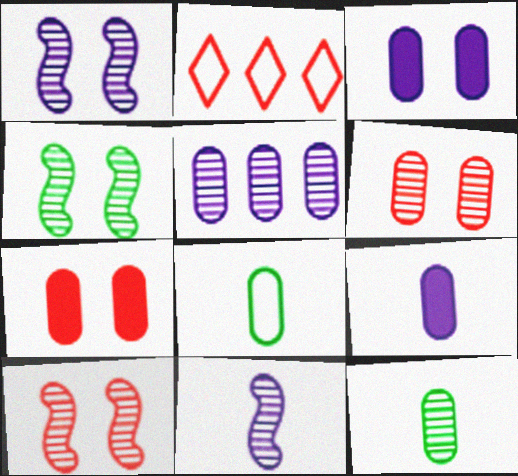[[1, 4, 10], 
[2, 4, 9], 
[5, 6, 12], 
[5, 7, 8]]